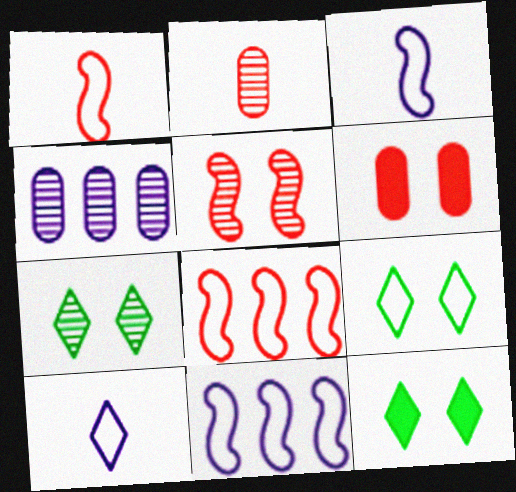[[1, 4, 12], 
[2, 11, 12], 
[7, 9, 12]]